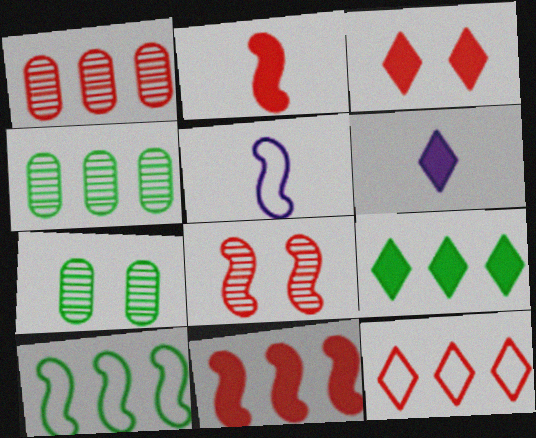[[1, 11, 12], 
[3, 4, 5], 
[3, 6, 9], 
[4, 9, 10]]